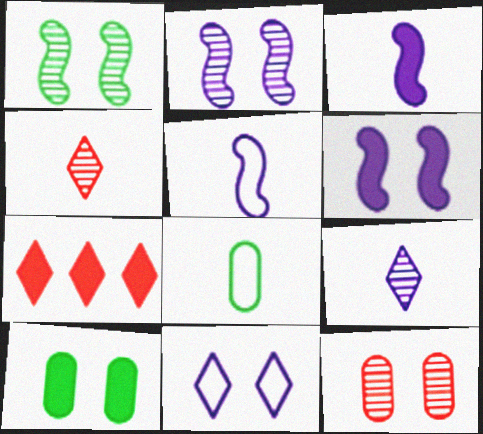[[2, 7, 8], 
[3, 4, 8], 
[3, 7, 10]]